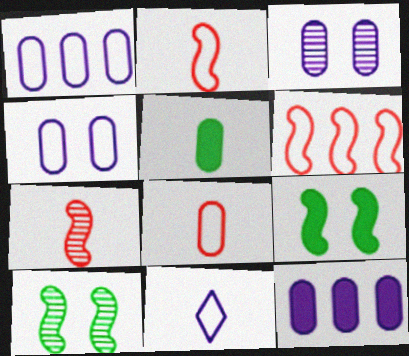[[5, 7, 11]]